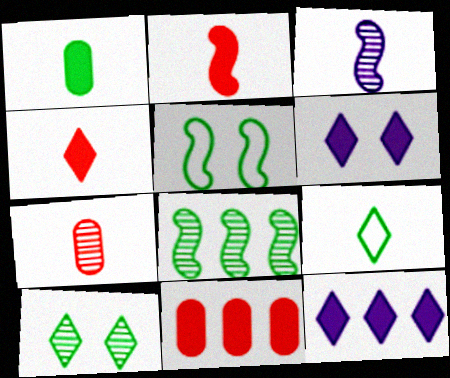[[5, 7, 12]]